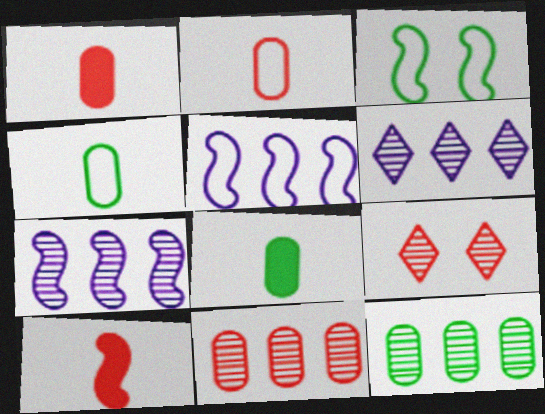[[1, 3, 6], 
[3, 7, 10], 
[5, 8, 9]]